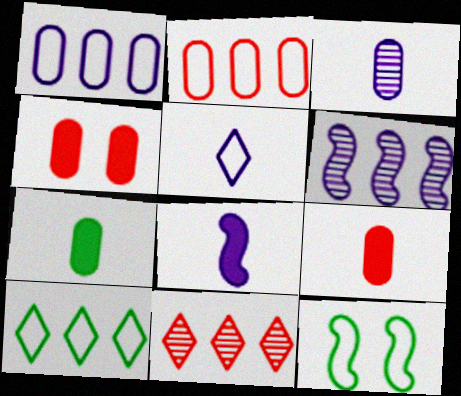[[2, 5, 12], 
[3, 5, 8]]